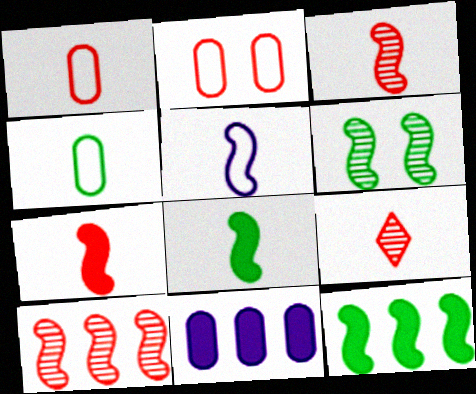[[1, 7, 9], 
[3, 5, 8]]